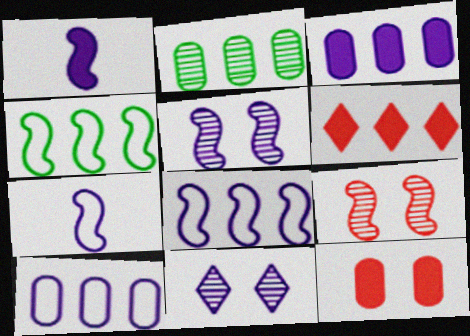[[1, 4, 9], 
[1, 5, 8], 
[1, 10, 11], 
[2, 6, 8], 
[3, 7, 11]]